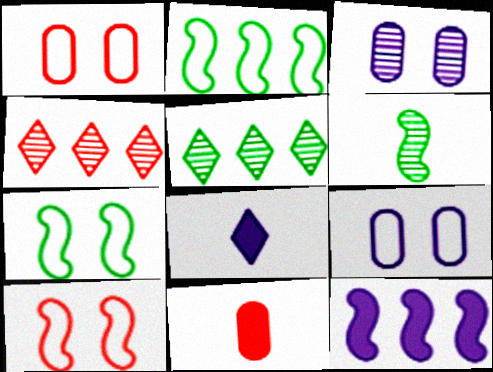[[3, 4, 6], 
[4, 10, 11], 
[6, 10, 12]]